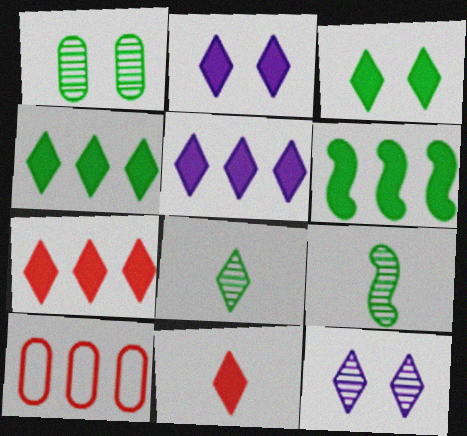[[2, 4, 11], 
[2, 9, 10], 
[3, 5, 11], 
[4, 5, 7]]